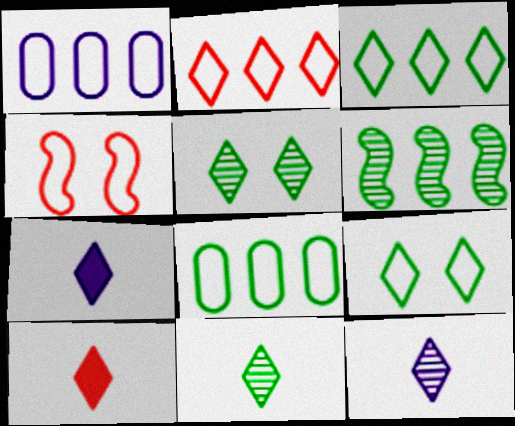[[2, 5, 7]]